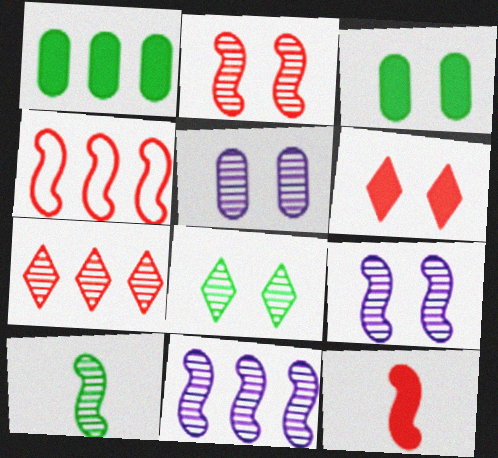[[2, 4, 12], 
[2, 5, 8], 
[2, 10, 11], 
[5, 7, 10]]